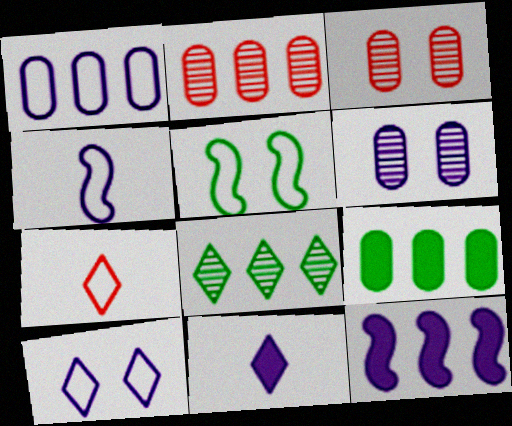[[1, 2, 9], 
[1, 4, 10], 
[1, 5, 7], 
[2, 5, 11]]